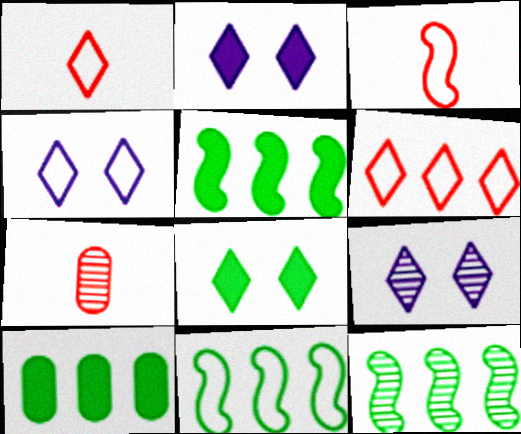[[2, 4, 9], 
[2, 7, 11], 
[3, 9, 10], 
[4, 5, 7], 
[5, 11, 12], 
[7, 9, 12]]